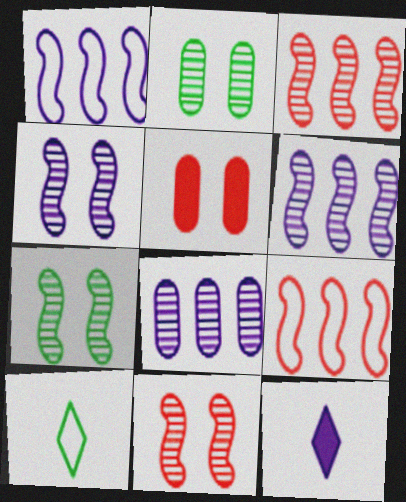[[2, 9, 12], 
[4, 7, 11], 
[5, 6, 10]]